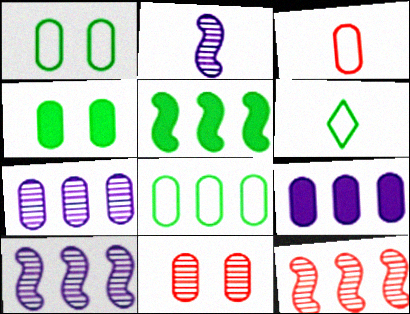[[3, 4, 7]]